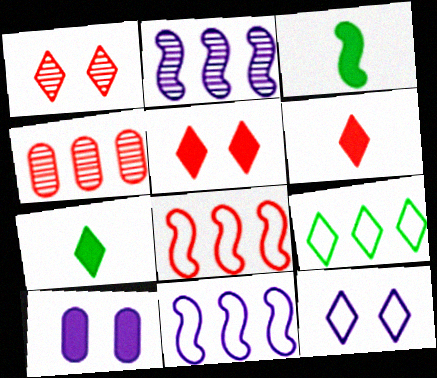[[3, 4, 12]]